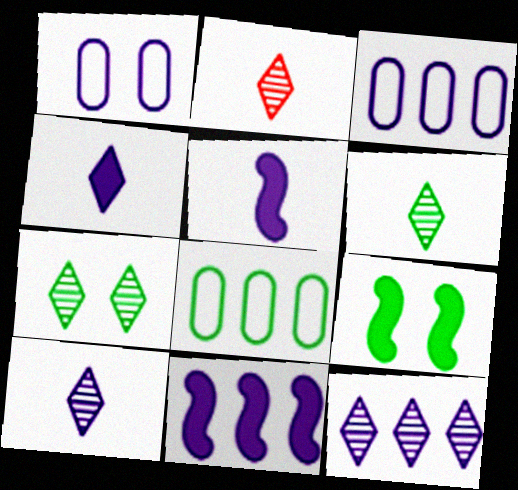[[1, 5, 12], 
[1, 10, 11], 
[2, 3, 9], 
[2, 6, 10], 
[2, 7, 12], 
[3, 11, 12], 
[6, 8, 9]]